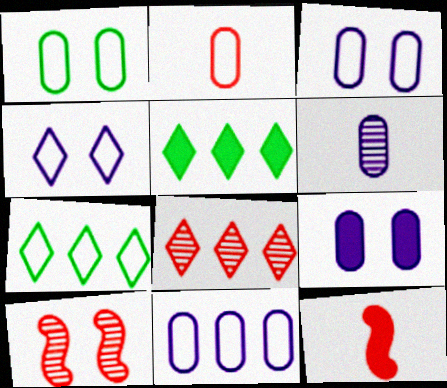[[1, 2, 11], 
[5, 9, 12], 
[6, 9, 11]]